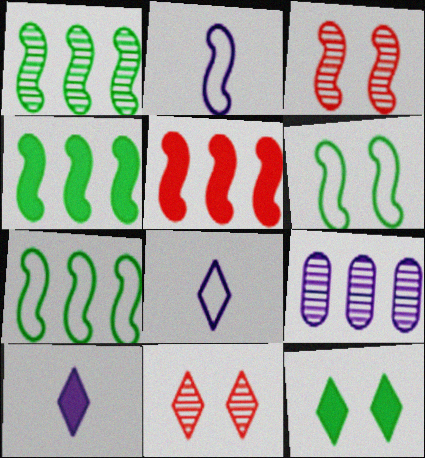[[1, 4, 7], 
[2, 3, 4]]